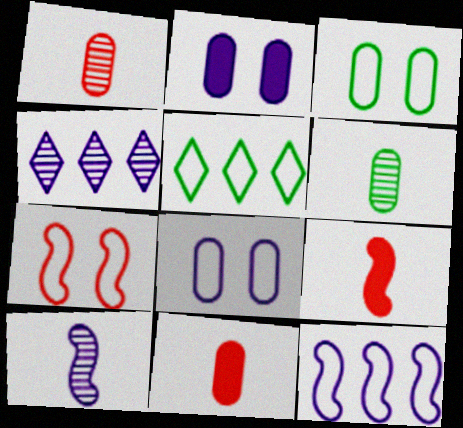[[3, 4, 9]]